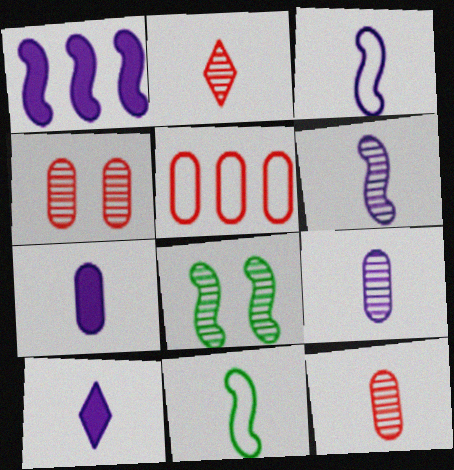[[2, 7, 11], 
[3, 9, 10], 
[5, 8, 10], 
[10, 11, 12]]